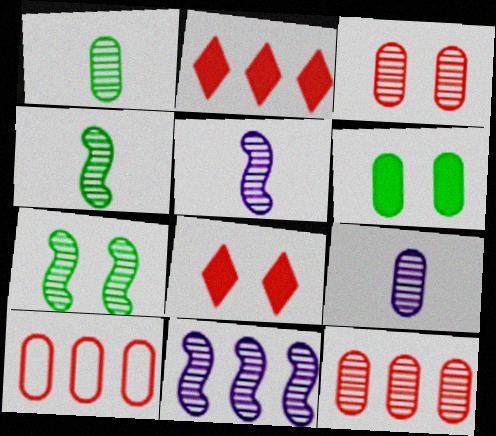[[6, 9, 10]]